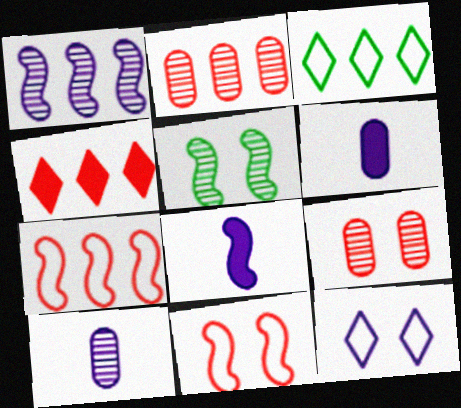[[1, 6, 12], 
[2, 4, 7], 
[3, 8, 9], 
[5, 7, 8]]